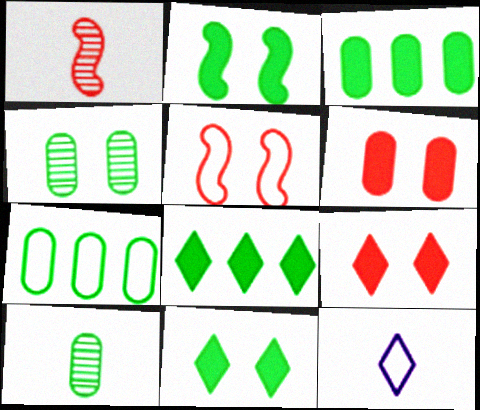[[5, 7, 12]]